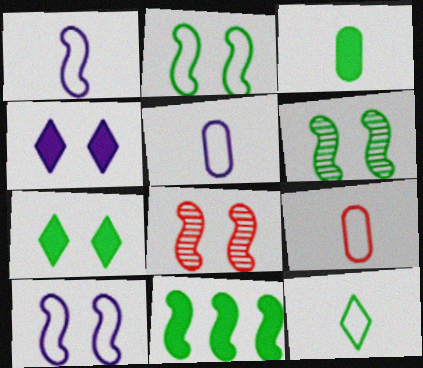[[1, 8, 11], 
[1, 9, 12], 
[3, 7, 11]]